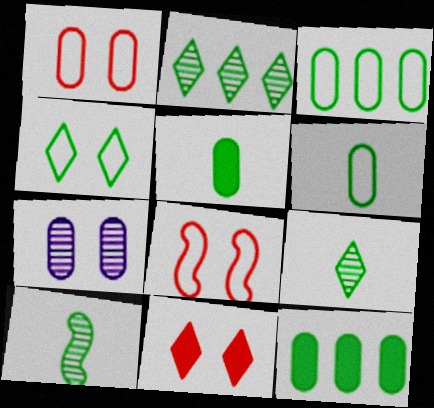[[4, 10, 12]]